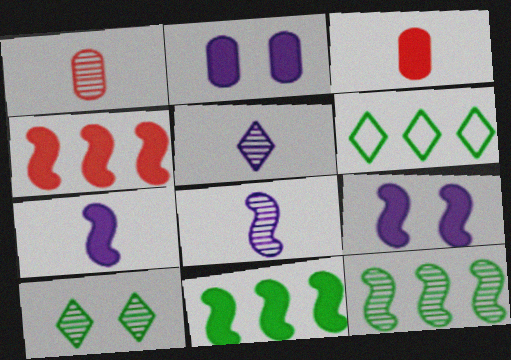[[1, 6, 9]]